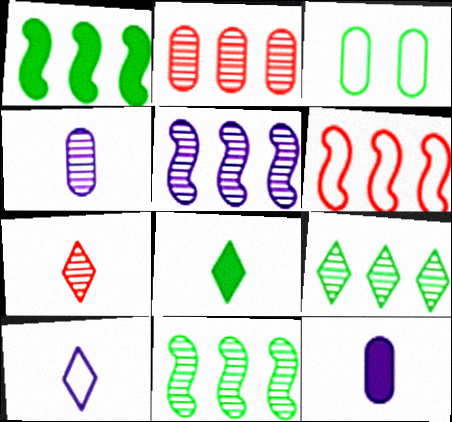[[1, 5, 6], 
[2, 3, 12], 
[2, 5, 9], 
[3, 6, 10], 
[3, 8, 11], 
[7, 8, 10]]